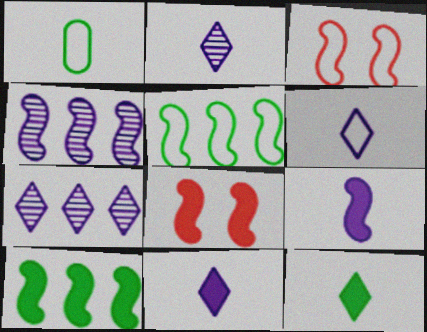[[1, 7, 8], 
[2, 6, 11], 
[8, 9, 10]]